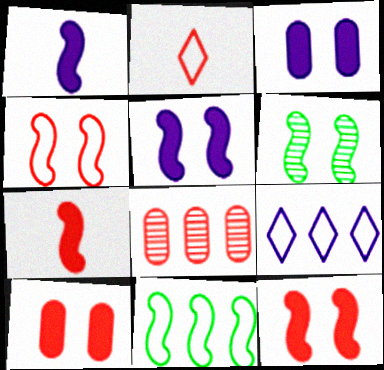[[2, 8, 12], 
[4, 5, 6]]